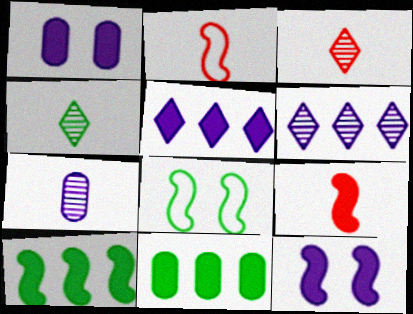[[4, 8, 11], 
[9, 10, 12]]